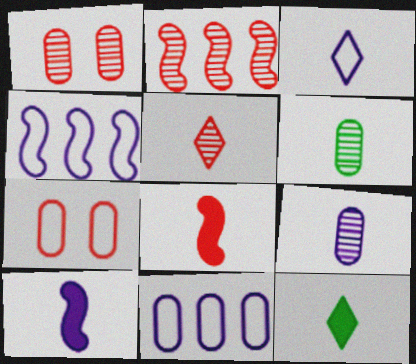[[1, 2, 5], 
[1, 4, 12], 
[3, 5, 12], 
[3, 6, 8], 
[3, 9, 10]]